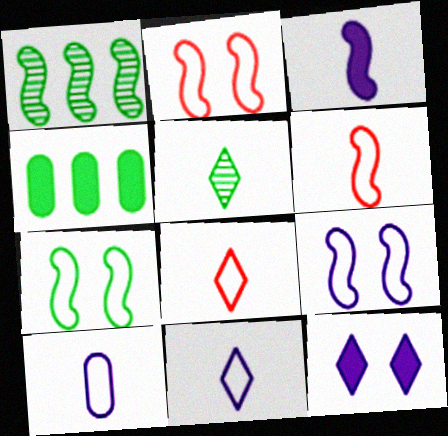[[1, 2, 3], 
[2, 7, 9], 
[4, 5, 7]]